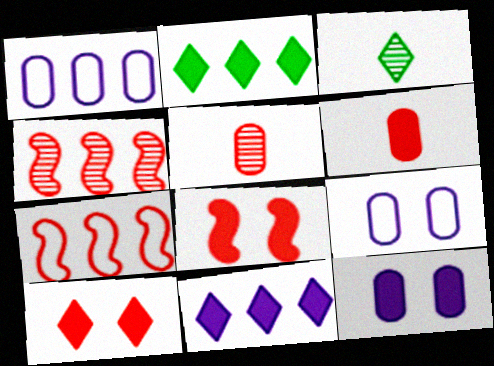[[1, 2, 4], 
[1, 3, 8], 
[3, 7, 12], 
[5, 7, 10]]